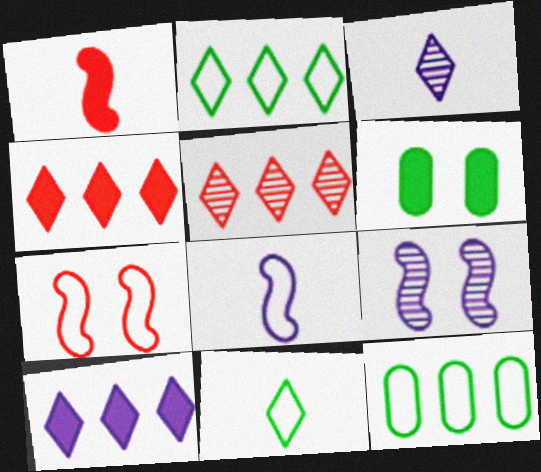[[1, 6, 10], 
[2, 5, 10], 
[5, 6, 8]]